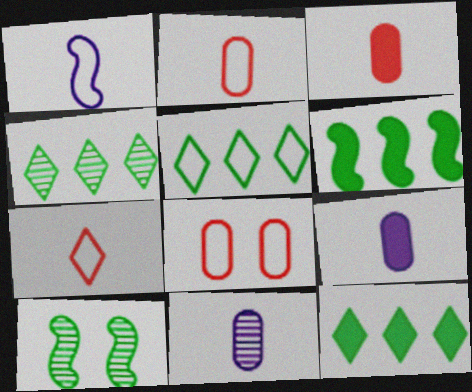[[1, 5, 8], 
[4, 5, 12]]